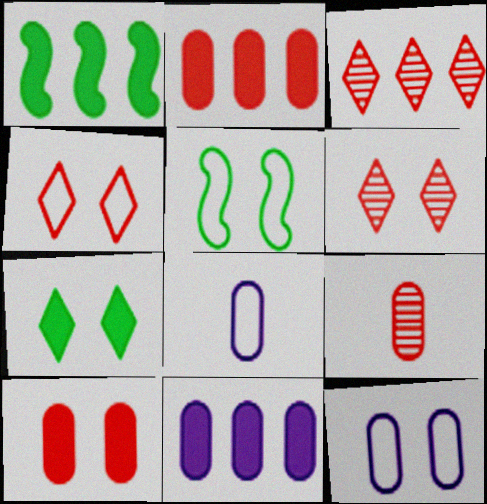[[1, 6, 8], 
[4, 5, 12]]